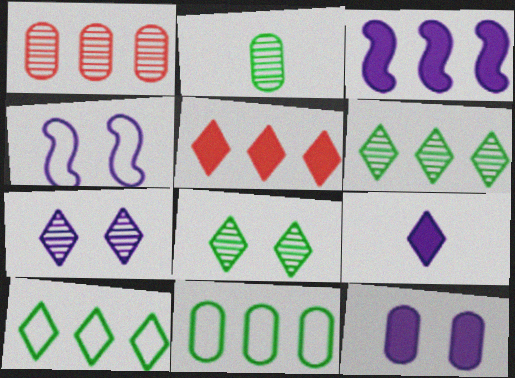[[1, 3, 10], 
[2, 4, 5], 
[3, 9, 12], 
[4, 7, 12]]